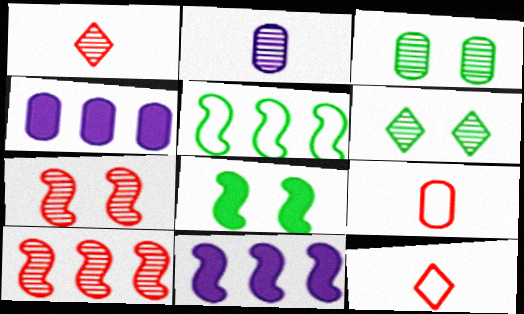[[2, 6, 10], 
[3, 4, 9], 
[3, 11, 12], 
[5, 10, 11], 
[6, 9, 11]]